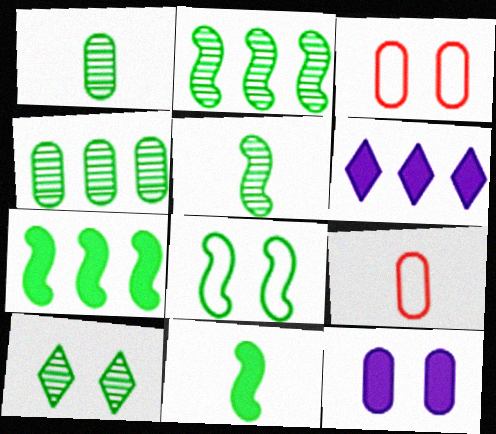[[1, 2, 10], 
[2, 8, 11], 
[3, 5, 6], 
[4, 5, 10], 
[4, 9, 12], 
[5, 7, 8]]